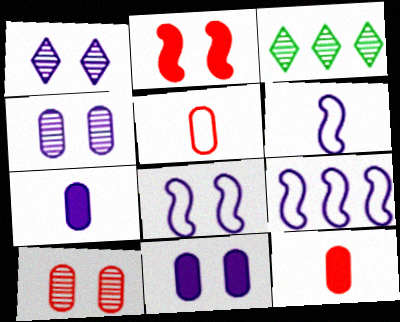[[1, 7, 9], 
[1, 8, 11], 
[3, 8, 12], 
[6, 8, 9]]